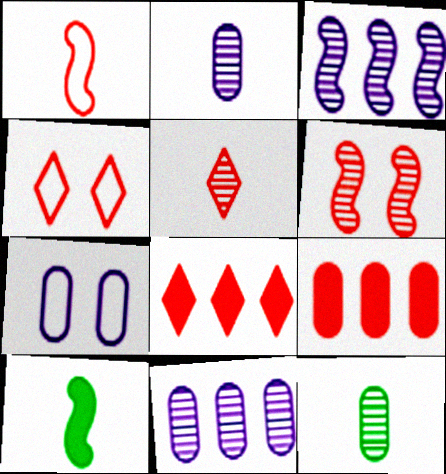[[4, 5, 8], 
[4, 10, 11], 
[7, 9, 12]]